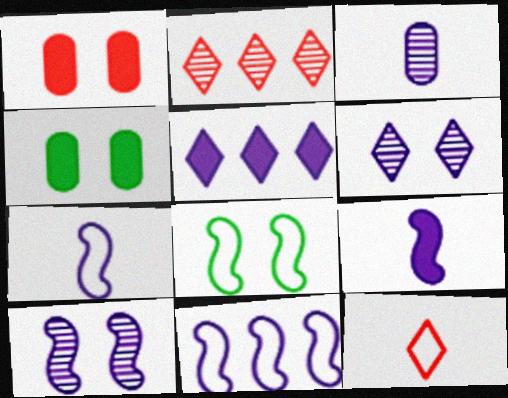[[1, 6, 8], 
[2, 4, 7], 
[9, 10, 11]]